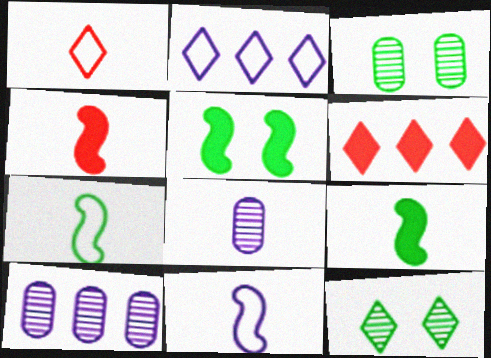[[1, 5, 10], 
[1, 8, 9], 
[2, 3, 4], 
[3, 6, 11]]